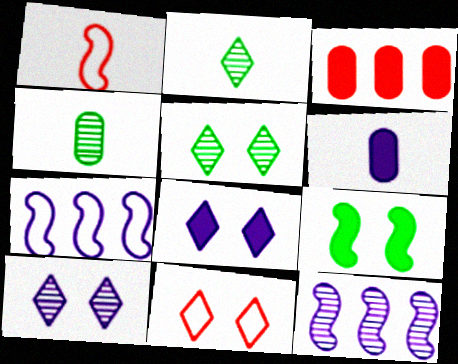[[1, 2, 6], 
[1, 9, 12], 
[5, 8, 11], 
[6, 7, 10]]